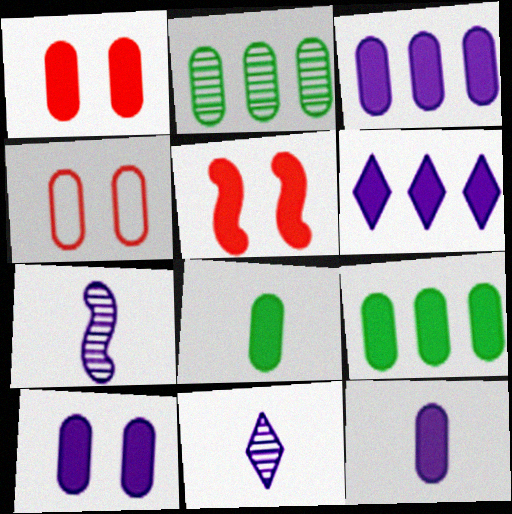[[1, 3, 8], 
[1, 9, 12], 
[2, 4, 12], 
[3, 10, 12], 
[5, 6, 8]]